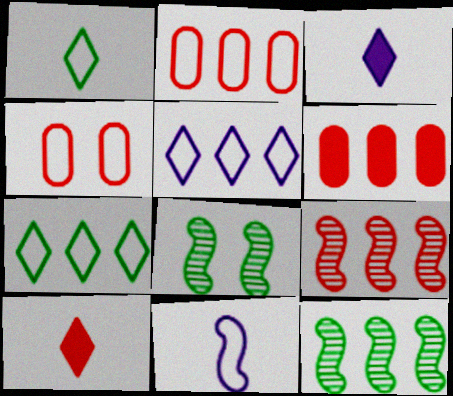[[2, 3, 8], 
[3, 4, 12], 
[4, 7, 11], 
[4, 9, 10], 
[5, 6, 12]]